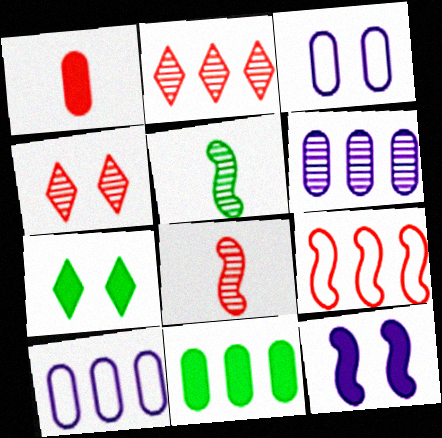[[1, 4, 9], 
[4, 5, 6], 
[5, 9, 12], 
[7, 8, 10]]